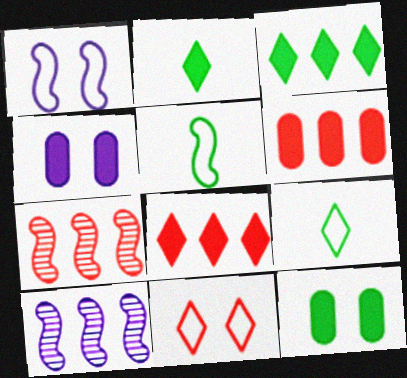[[4, 7, 9]]